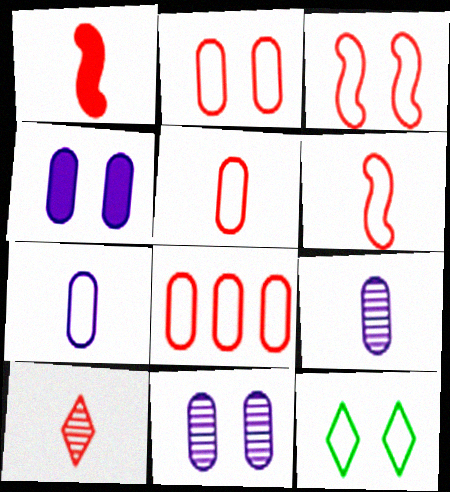[[1, 5, 10], 
[2, 5, 8]]